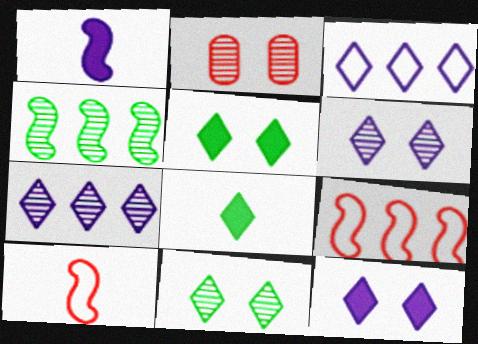[]